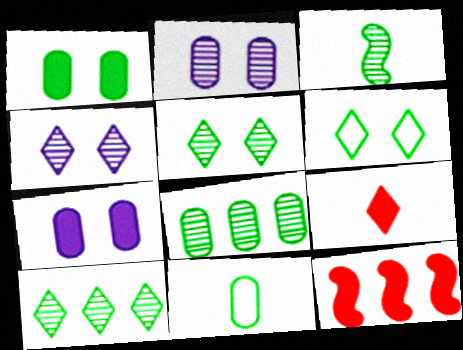[[1, 8, 11], 
[3, 5, 8], 
[4, 11, 12]]